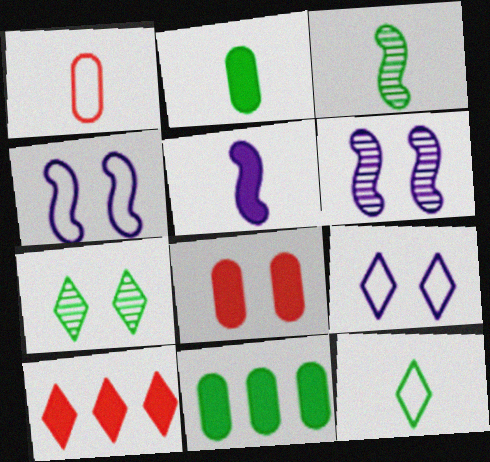[[2, 3, 12], 
[4, 7, 8]]